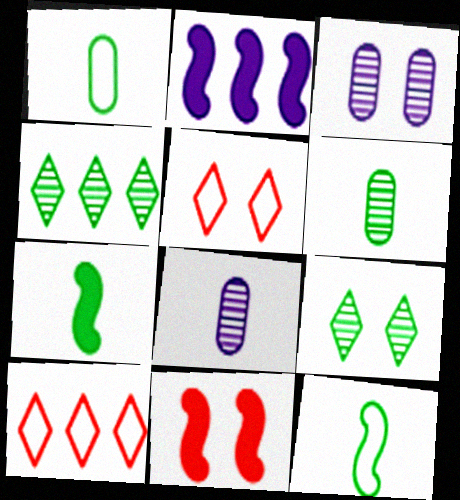[[2, 5, 6], 
[2, 7, 11], 
[3, 7, 10]]